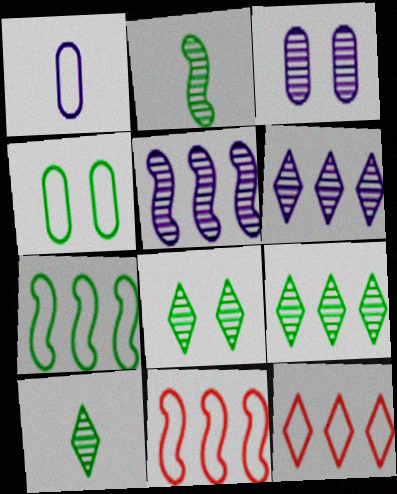[[8, 9, 10]]